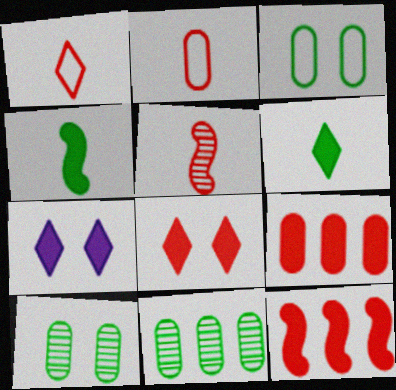[[4, 7, 9]]